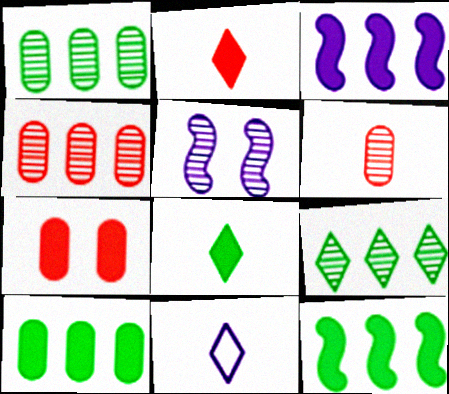[[3, 7, 8], 
[5, 6, 9]]